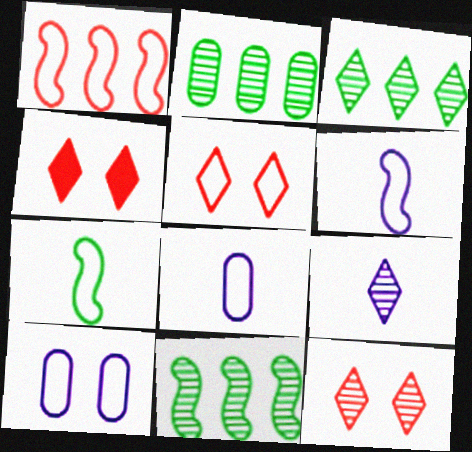[[2, 3, 11], 
[2, 4, 6], 
[3, 9, 12], 
[4, 5, 12], 
[4, 8, 11]]